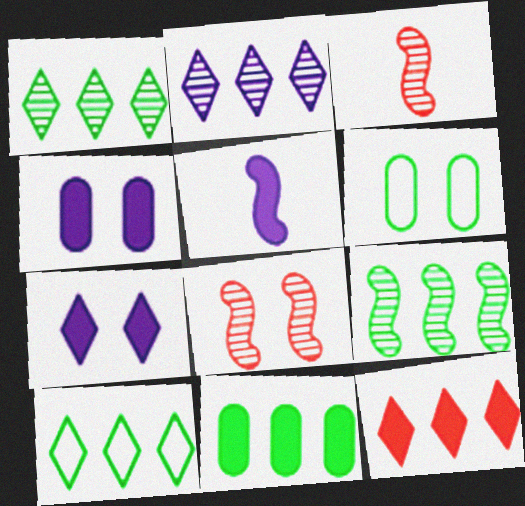[[2, 10, 12], 
[3, 4, 10], 
[6, 7, 8], 
[9, 10, 11]]